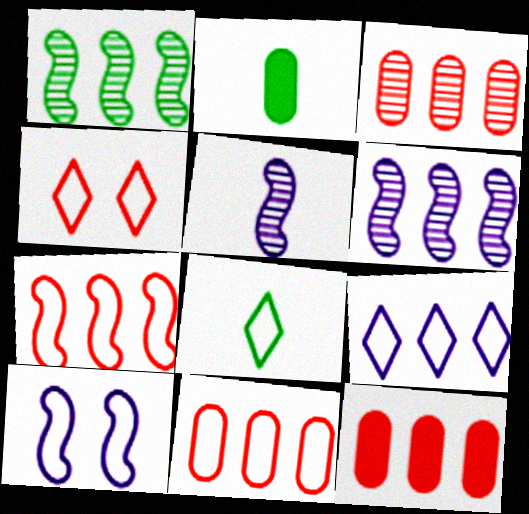[[1, 9, 12], 
[2, 4, 6], 
[3, 11, 12], 
[4, 8, 9], 
[8, 10, 11]]